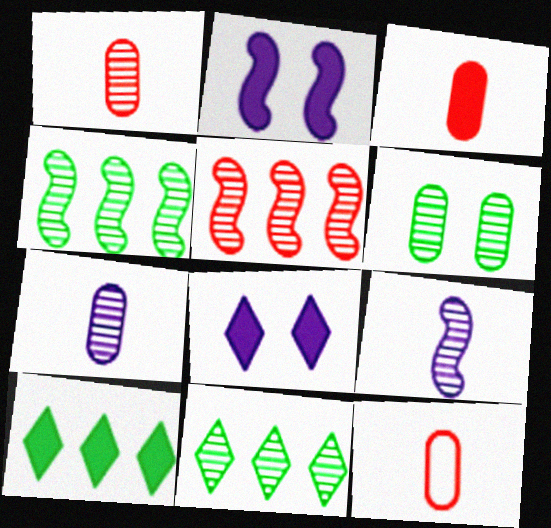[[1, 3, 12], 
[2, 3, 10], 
[2, 11, 12], 
[4, 8, 12]]